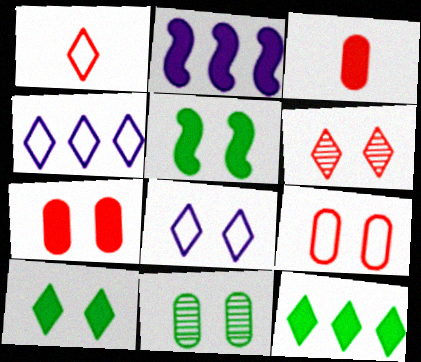[[1, 2, 11], 
[2, 3, 10], 
[6, 8, 10]]